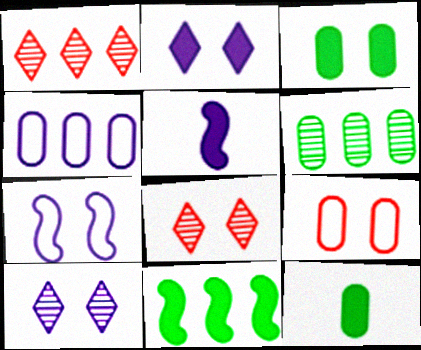[[1, 4, 11], 
[1, 7, 12], 
[3, 7, 8], 
[4, 5, 10]]